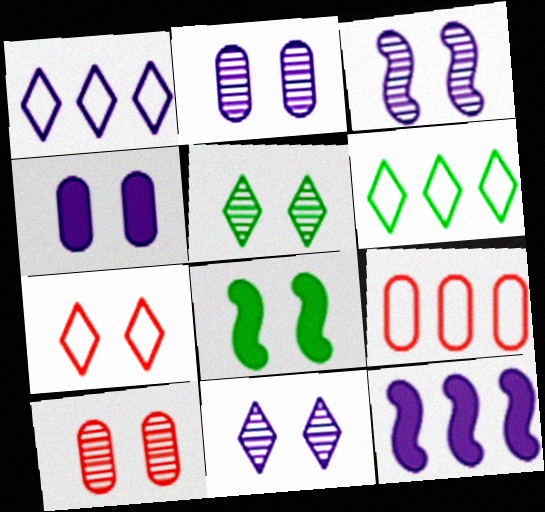[[2, 3, 11], 
[2, 7, 8], 
[3, 5, 10]]